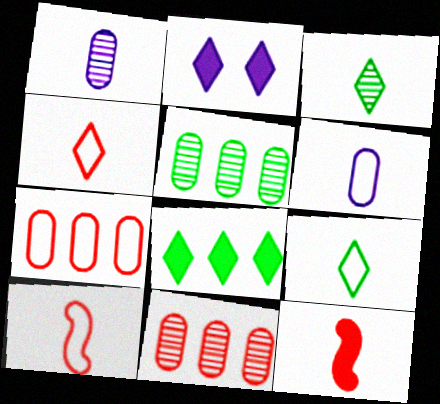[[1, 9, 12], 
[2, 5, 10], 
[3, 6, 12], 
[6, 9, 10]]